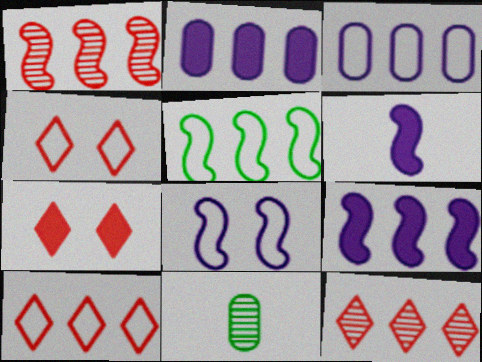[[1, 5, 9], 
[2, 5, 12], 
[3, 5, 10], 
[4, 9, 11]]